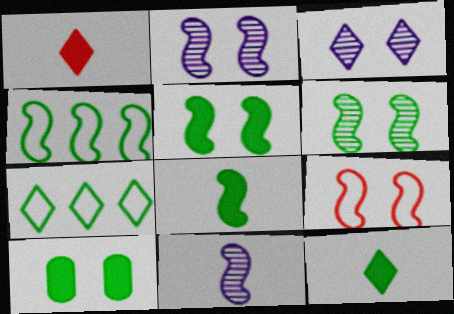[[1, 3, 7], 
[2, 5, 9], 
[3, 9, 10], 
[4, 6, 8]]